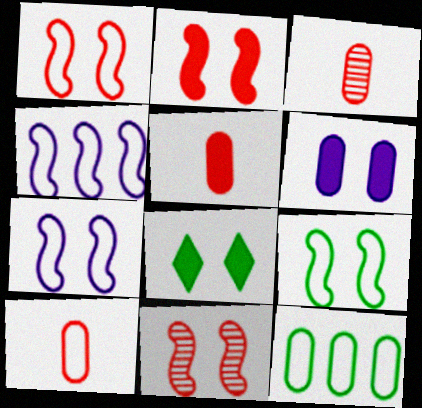[[1, 2, 11], 
[1, 7, 9], 
[2, 6, 8], 
[3, 4, 8], 
[3, 5, 10], 
[3, 6, 12]]